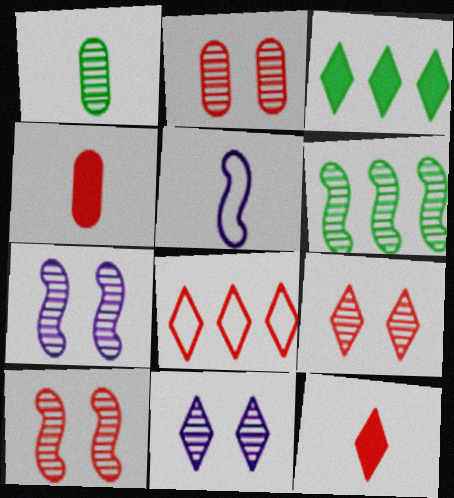[[1, 5, 12], 
[2, 3, 5], 
[2, 9, 10], 
[4, 8, 10], 
[8, 9, 12]]